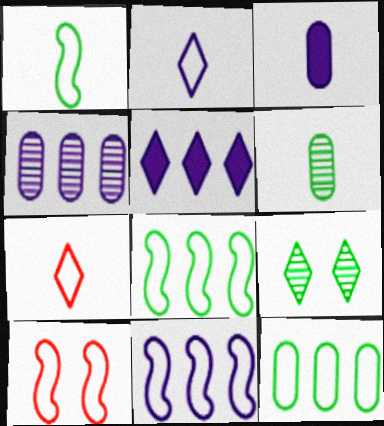[[1, 10, 11], 
[2, 10, 12], 
[4, 5, 11], 
[5, 6, 10], 
[5, 7, 9]]